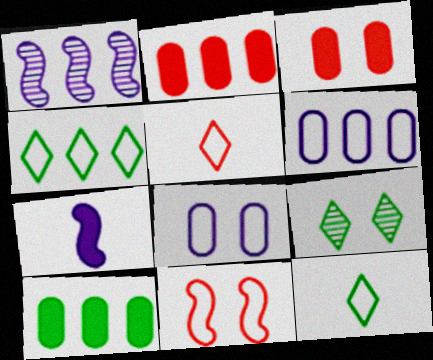[[1, 2, 4], 
[1, 3, 12], 
[6, 11, 12]]